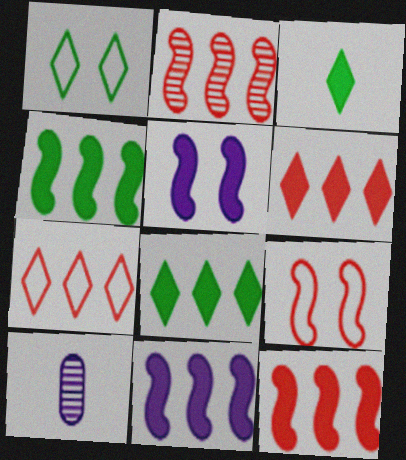[[1, 10, 12], 
[4, 11, 12], 
[8, 9, 10]]